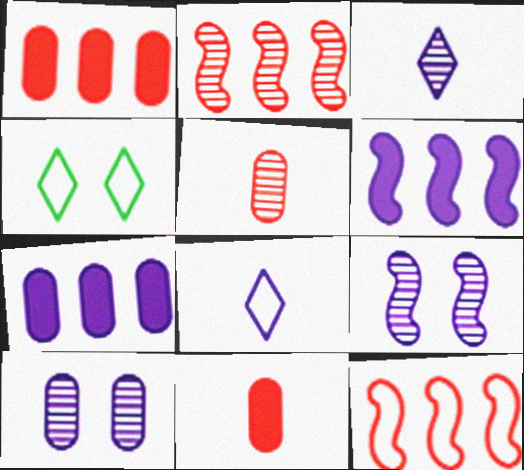[[4, 5, 6], 
[6, 8, 10], 
[7, 8, 9]]